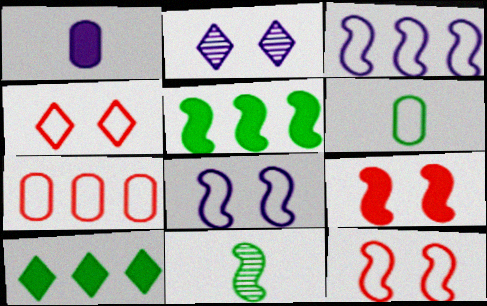[[1, 2, 3], 
[1, 9, 10], 
[3, 4, 6], 
[3, 9, 11]]